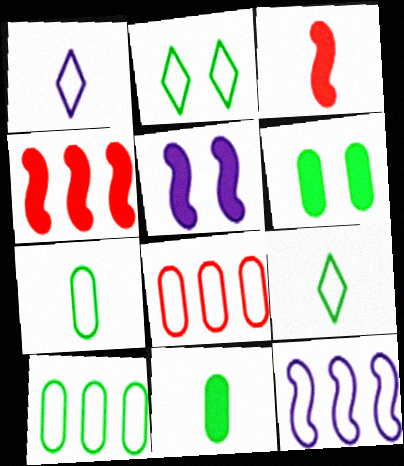[]